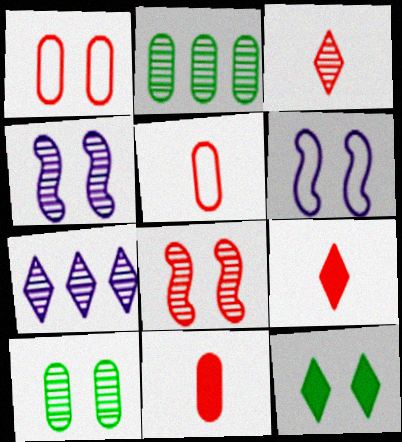[[1, 4, 12], 
[2, 3, 4], 
[2, 6, 9]]